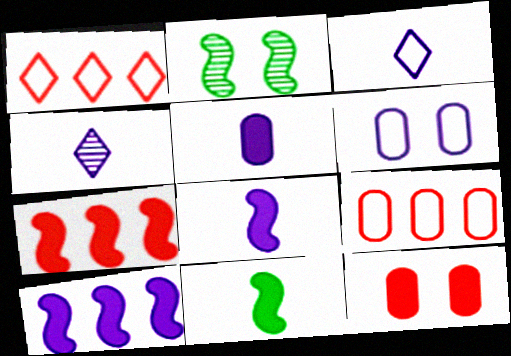[[1, 2, 5], 
[4, 6, 10]]